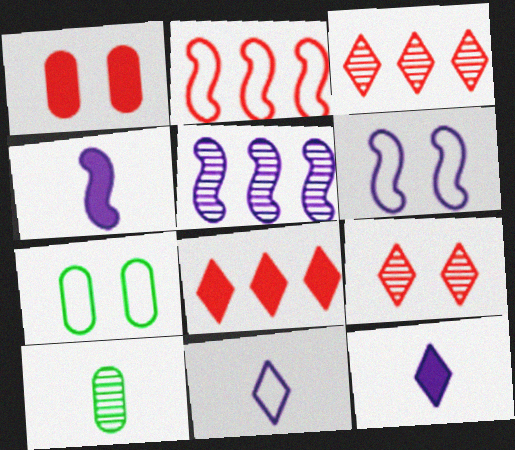[[2, 7, 11], 
[3, 4, 7], 
[4, 5, 6], 
[5, 9, 10], 
[6, 8, 10]]